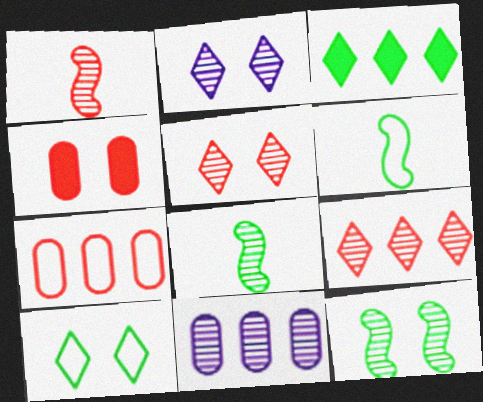[[5, 8, 11]]